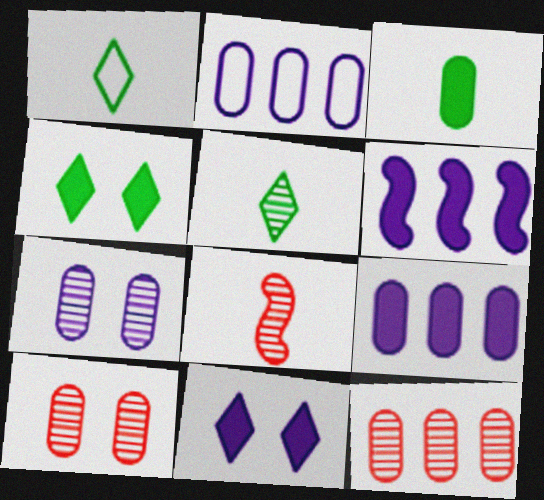[[1, 6, 10], 
[2, 3, 10], 
[2, 4, 8]]